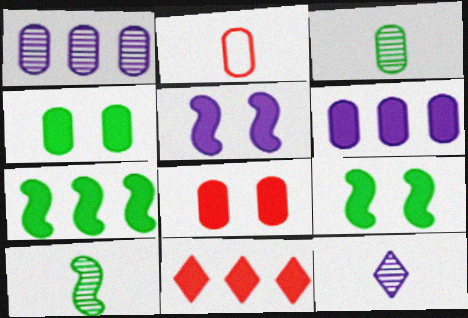[[1, 2, 4], 
[6, 7, 11]]